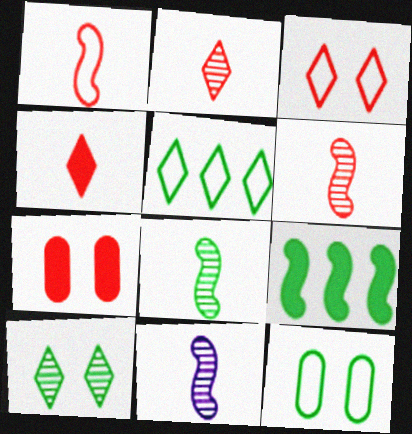[[5, 7, 11], 
[6, 8, 11]]